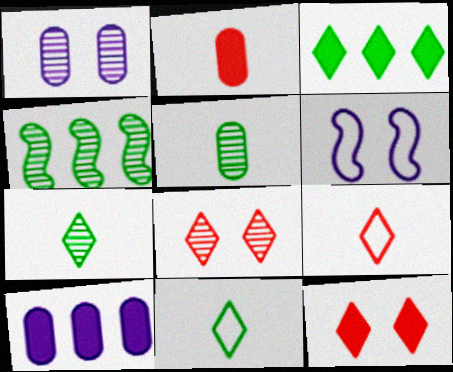[]